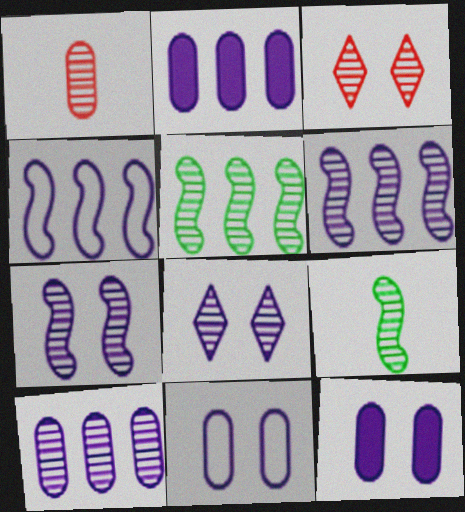[[1, 5, 8], 
[3, 9, 10]]